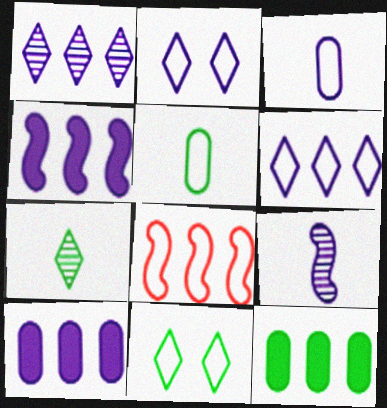[[1, 8, 12], 
[2, 5, 8], 
[2, 9, 10], 
[3, 8, 11]]